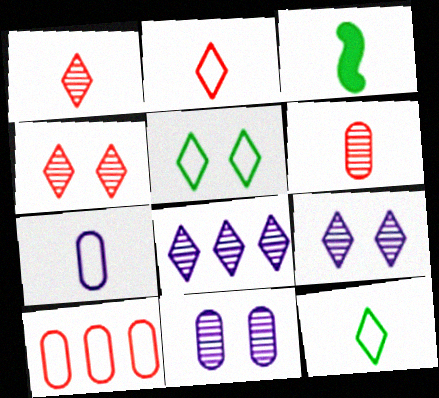[[1, 3, 7], 
[3, 9, 10]]